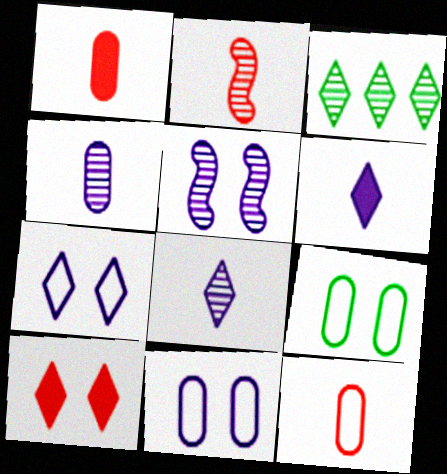[[5, 9, 10]]